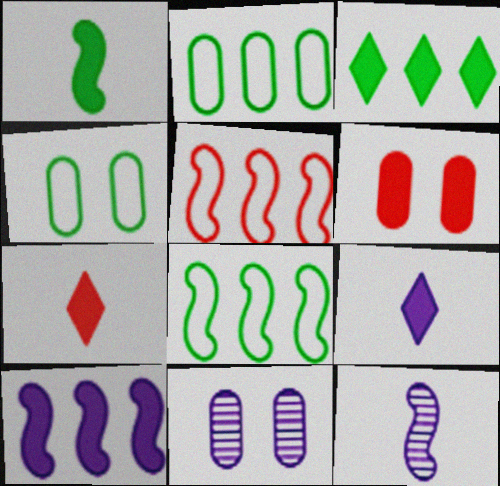[[4, 6, 11], 
[7, 8, 11]]